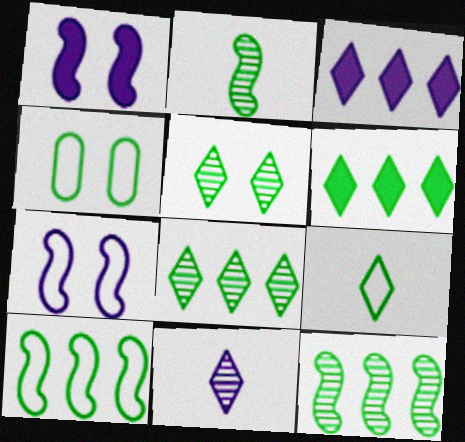[[2, 4, 6], 
[4, 9, 10], 
[5, 6, 9]]